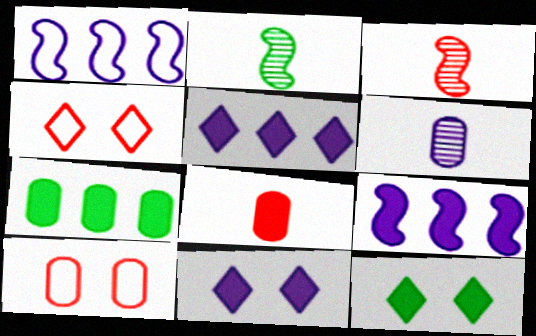[[1, 6, 11], 
[2, 5, 10], 
[6, 7, 10], 
[8, 9, 12]]